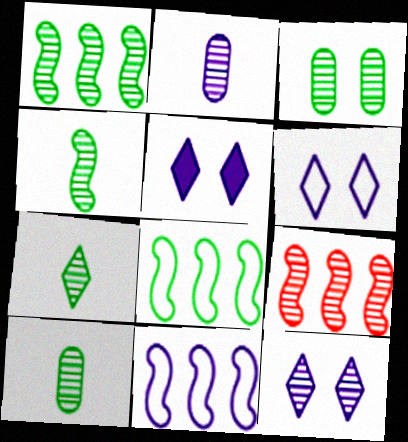[[1, 3, 7], 
[2, 5, 11], 
[4, 7, 10], 
[5, 6, 12], 
[9, 10, 12]]